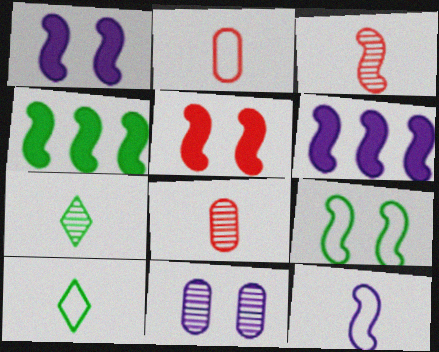[[2, 10, 12], 
[3, 6, 9]]